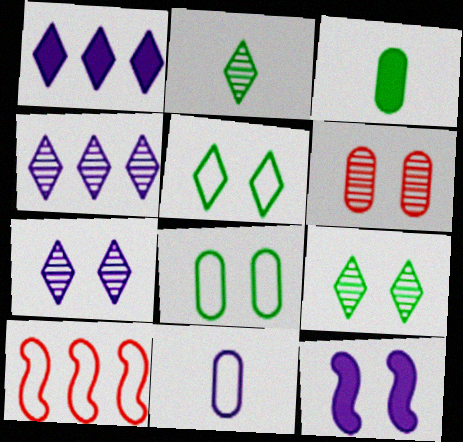[[3, 7, 10], 
[4, 11, 12], 
[5, 6, 12], 
[5, 10, 11]]